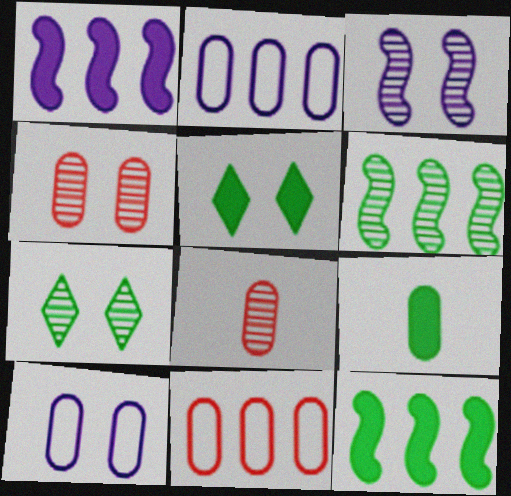[[2, 4, 9], 
[3, 4, 7], 
[5, 9, 12]]